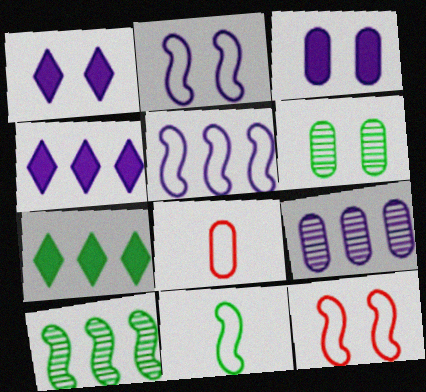[[1, 6, 12], 
[1, 8, 10], 
[4, 5, 9], 
[5, 11, 12], 
[6, 7, 11]]